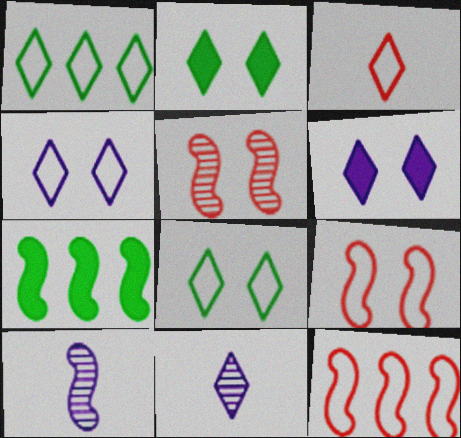[[1, 3, 4], 
[7, 9, 10]]